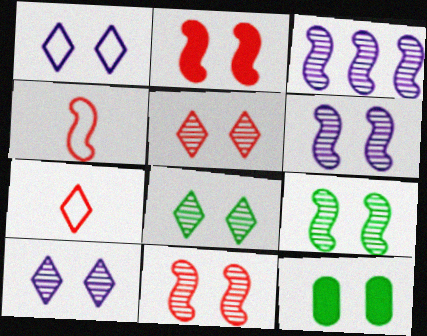[[1, 11, 12], 
[3, 7, 12], 
[5, 8, 10], 
[6, 9, 11]]